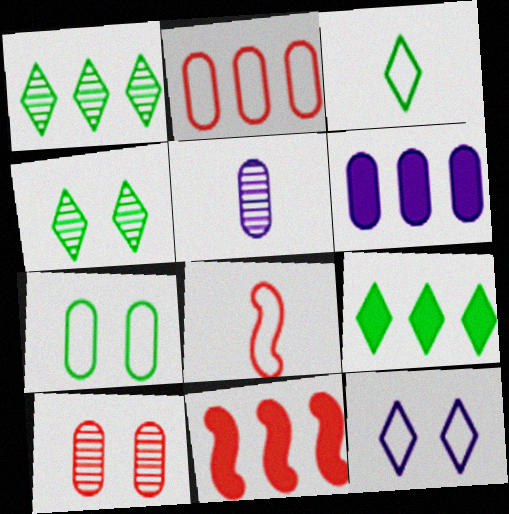[[3, 4, 9], 
[4, 6, 8], 
[6, 9, 11]]